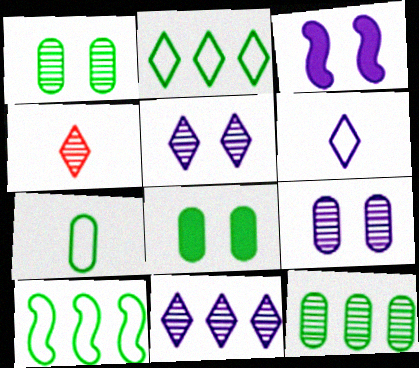[[7, 8, 12]]